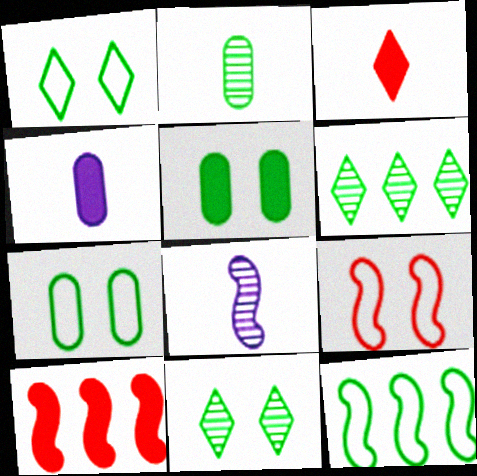[[4, 6, 9]]